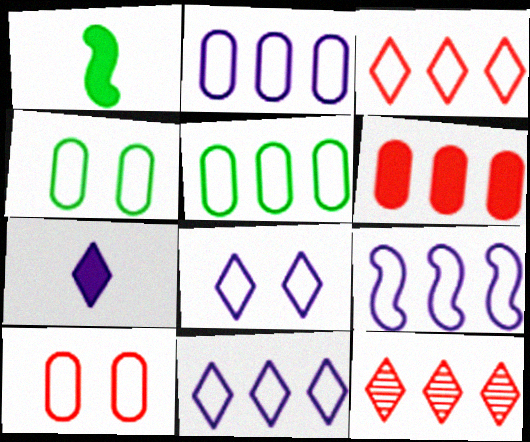[[2, 9, 11], 
[3, 5, 9]]